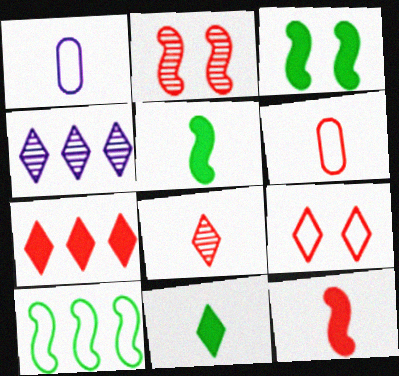[[1, 5, 8], 
[1, 9, 10], 
[2, 6, 7], 
[3, 4, 6], 
[4, 9, 11], 
[6, 8, 12], 
[7, 8, 9]]